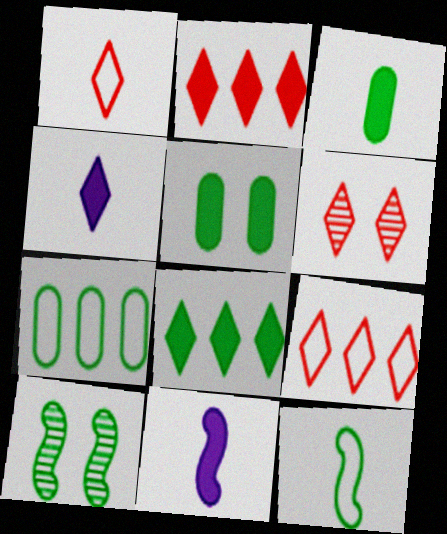[[1, 2, 6], 
[2, 5, 11], 
[6, 7, 11]]